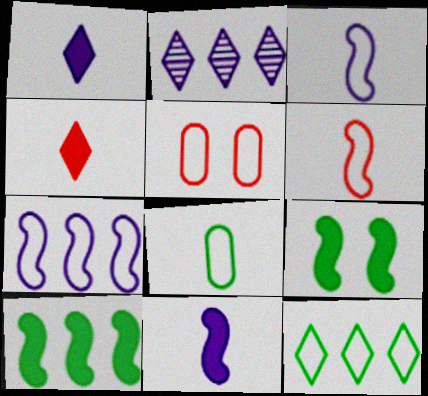[[3, 5, 12]]